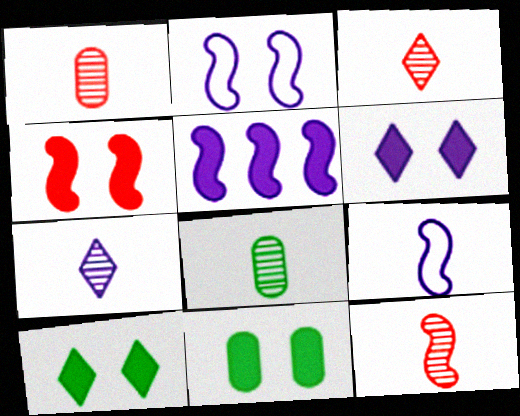[[1, 3, 12], 
[4, 6, 11], 
[7, 8, 12]]